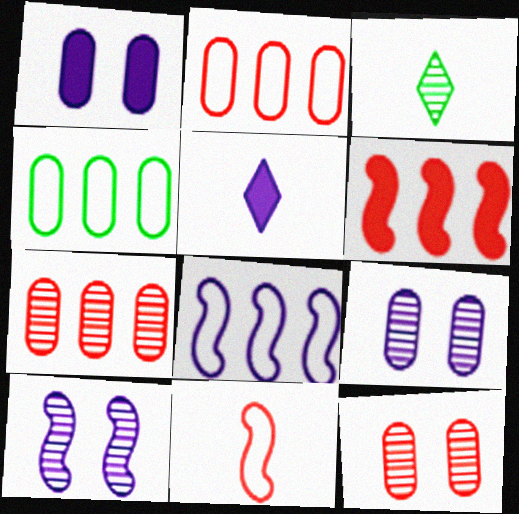[[3, 7, 10], 
[5, 8, 9]]